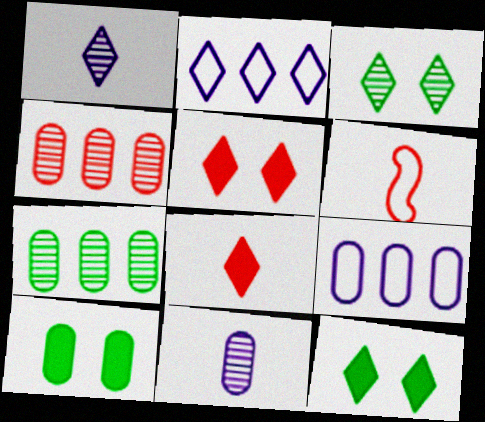[[2, 3, 8], 
[4, 5, 6]]